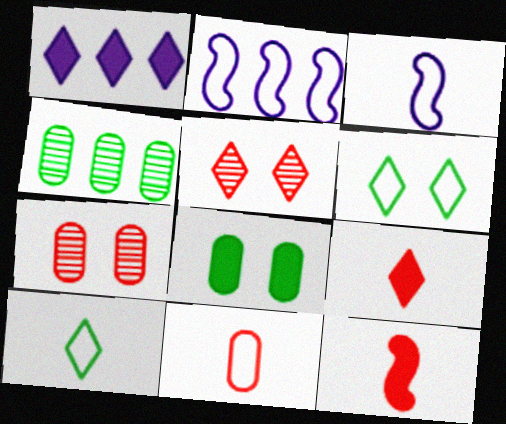[[1, 5, 10], 
[1, 8, 12], 
[2, 6, 11], 
[3, 10, 11]]